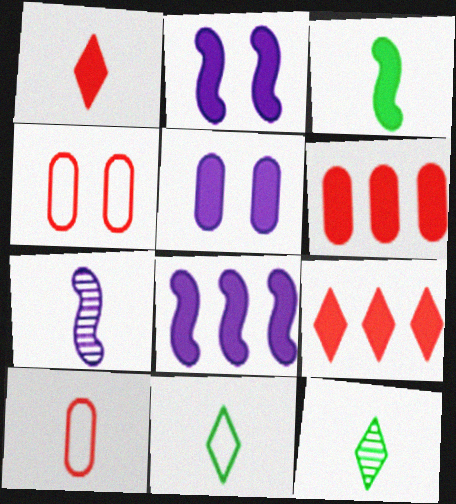[[3, 5, 9], 
[4, 8, 12]]